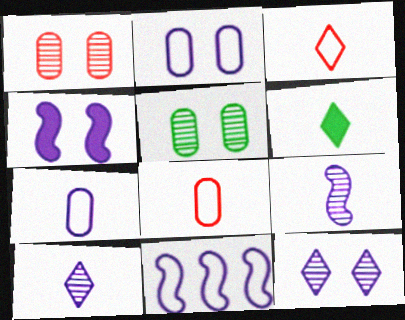[[1, 6, 11], 
[2, 4, 12], 
[3, 6, 10], 
[4, 9, 11], 
[6, 8, 9]]